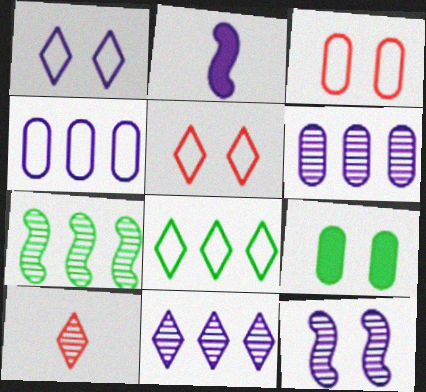[[1, 2, 6], 
[5, 9, 12]]